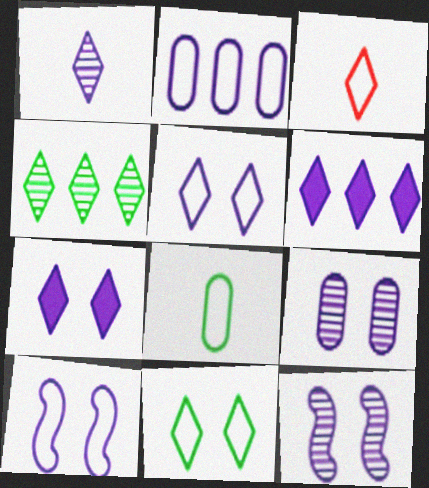[[1, 5, 6], 
[3, 4, 7], 
[7, 9, 10]]